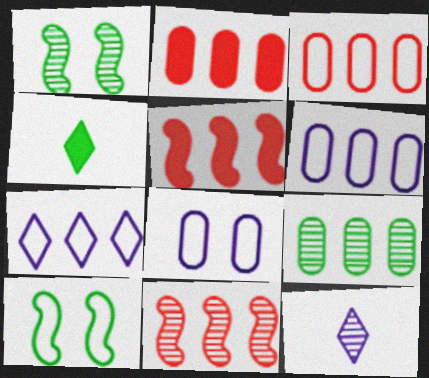[[2, 6, 9], 
[2, 10, 12], 
[4, 8, 11], 
[4, 9, 10], 
[5, 7, 9]]